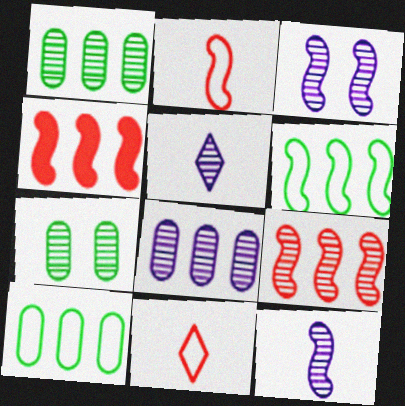[[3, 5, 8], 
[5, 7, 9]]